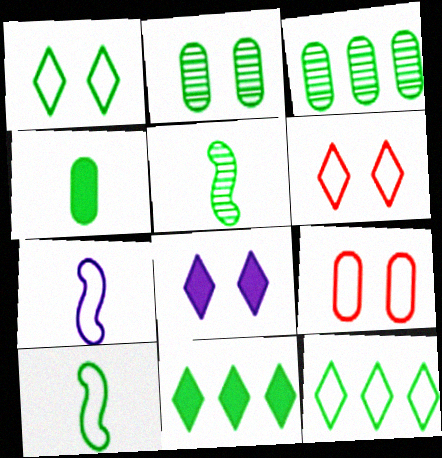[[2, 10, 11], 
[7, 9, 12]]